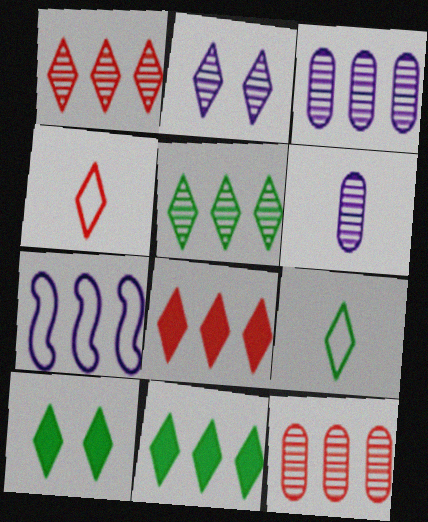[[2, 4, 11], 
[2, 8, 9], 
[5, 9, 10], 
[7, 11, 12]]